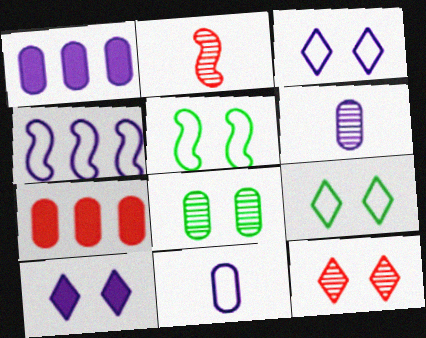[[1, 2, 9], 
[3, 4, 11], 
[4, 6, 10], 
[7, 8, 11], 
[9, 10, 12]]